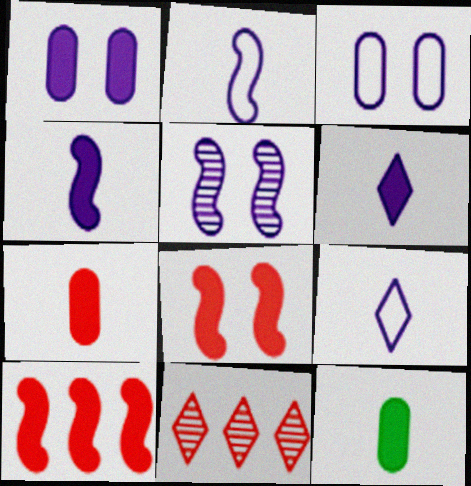[]